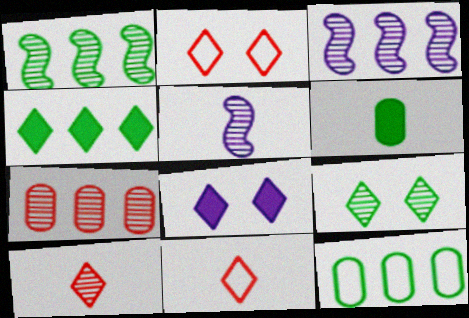[[1, 4, 12], 
[2, 3, 6], 
[2, 8, 9], 
[5, 6, 11], 
[5, 7, 9]]